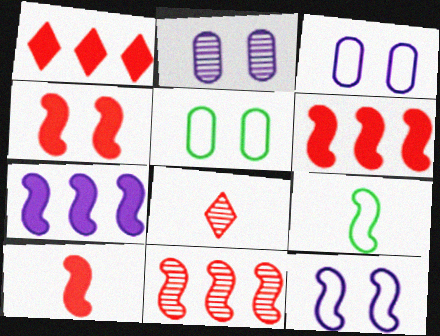[[1, 2, 9], 
[4, 6, 10], 
[5, 7, 8]]